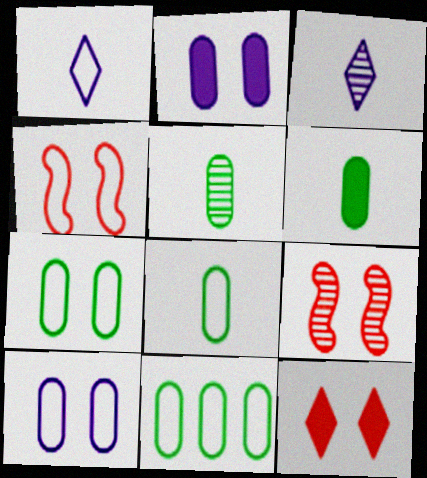[[1, 4, 11], 
[5, 6, 8], 
[7, 8, 11]]